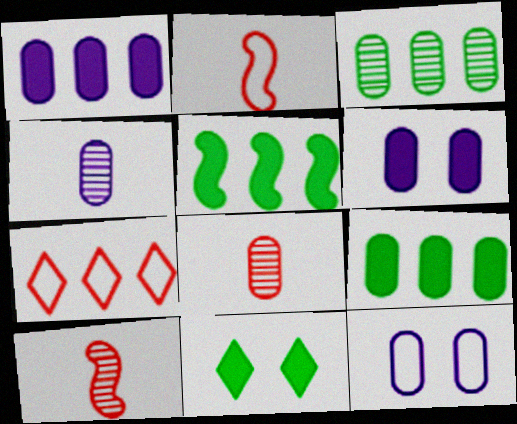[[1, 4, 12], 
[8, 9, 12]]